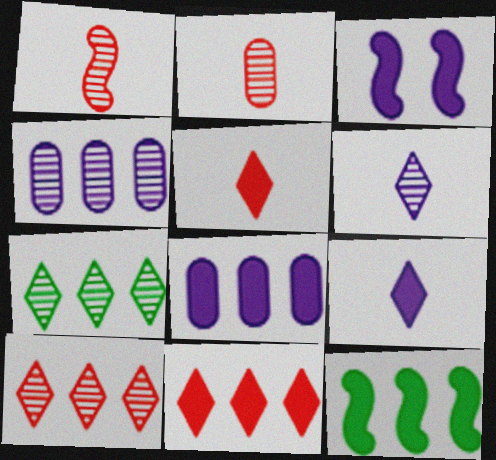[[3, 8, 9], 
[8, 11, 12]]